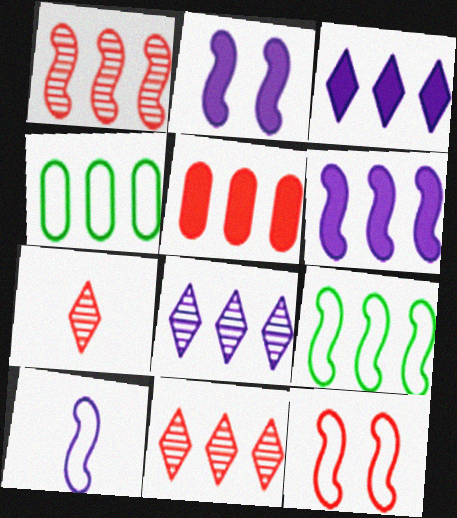[[1, 3, 4], 
[1, 6, 9], 
[2, 4, 7], 
[4, 6, 11], 
[5, 7, 12], 
[5, 8, 9], 
[9, 10, 12]]